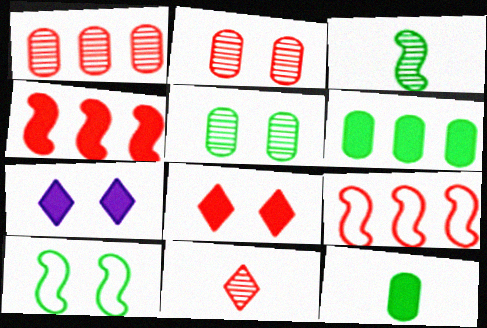[[2, 7, 10], 
[4, 7, 12]]